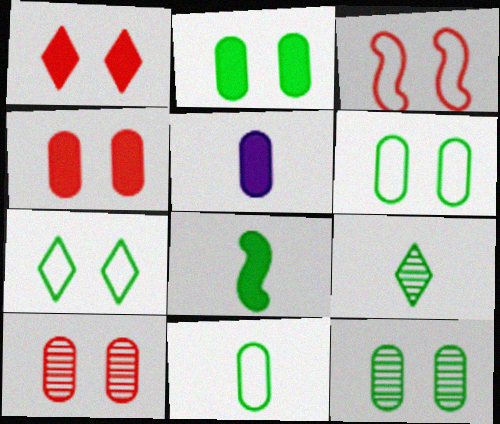[[1, 3, 10], 
[2, 6, 12], 
[8, 9, 11]]